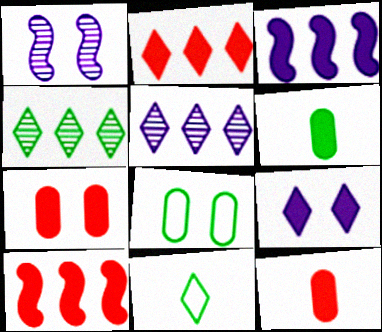[[6, 9, 10]]